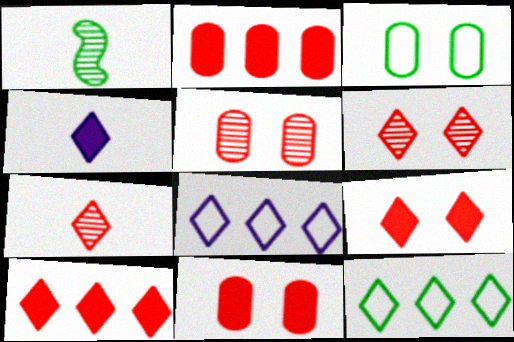[[1, 8, 11], 
[4, 6, 12]]